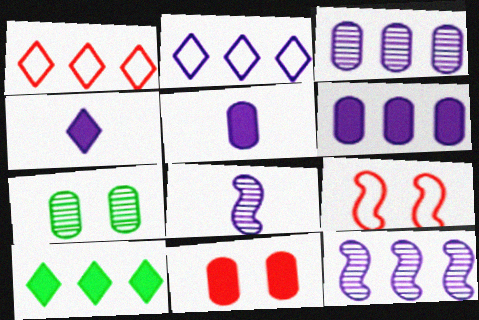[[2, 6, 12]]